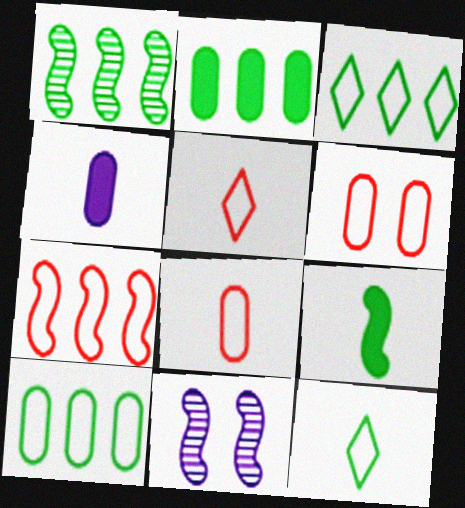[[1, 2, 3], 
[2, 5, 11], 
[5, 6, 7], 
[7, 9, 11]]